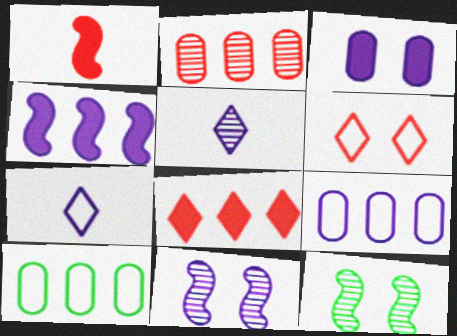[[1, 2, 6], 
[2, 5, 12], 
[3, 6, 12]]